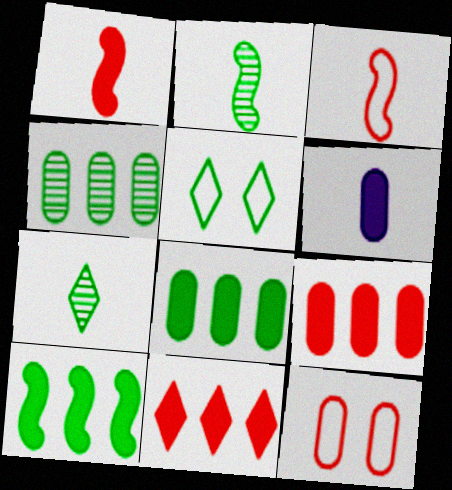[[2, 5, 8], 
[3, 6, 7], 
[4, 6, 12]]